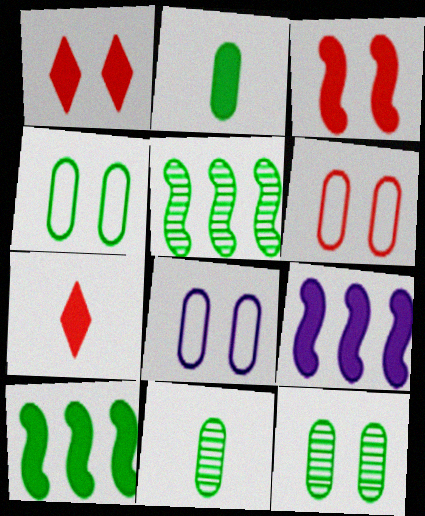[[1, 2, 9], 
[4, 6, 8], 
[5, 7, 8]]